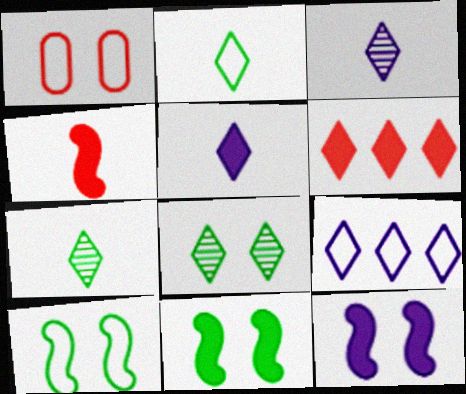[[1, 8, 12]]